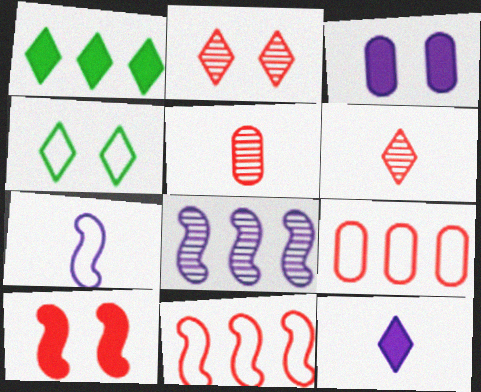[[1, 8, 9], 
[4, 7, 9], 
[6, 9, 10]]